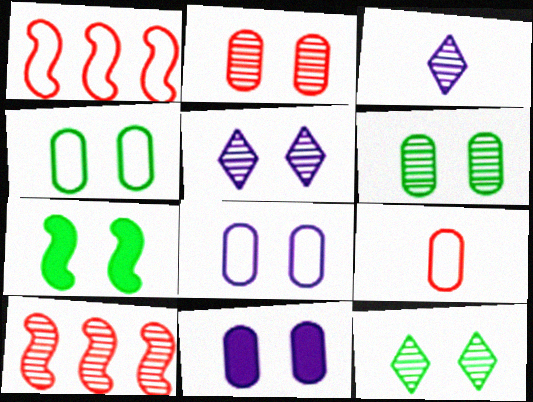[[2, 4, 11], 
[3, 6, 10], 
[4, 7, 12]]